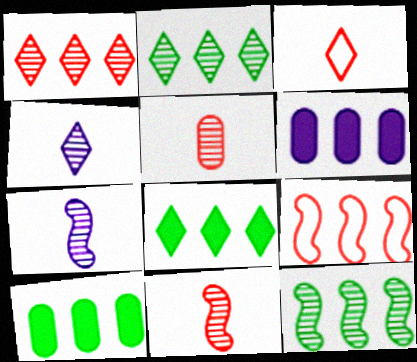[[2, 6, 9]]